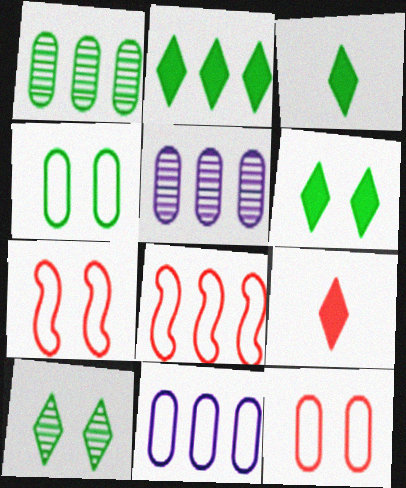[[2, 3, 6], 
[2, 5, 8], 
[3, 5, 7]]